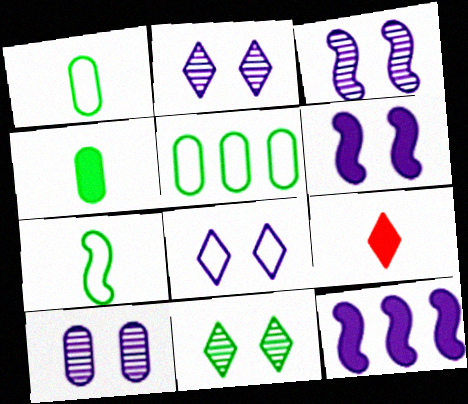[[2, 3, 10], 
[3, 5, 9], 
[6, 8, 10]]